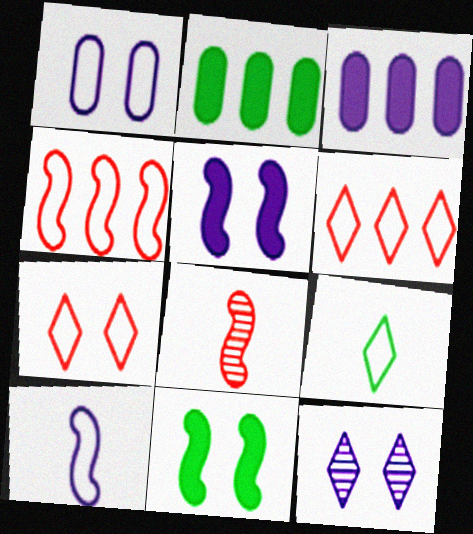[[1, 4, 9], 
[1, 5, 12], 
[3, 10, 12]]